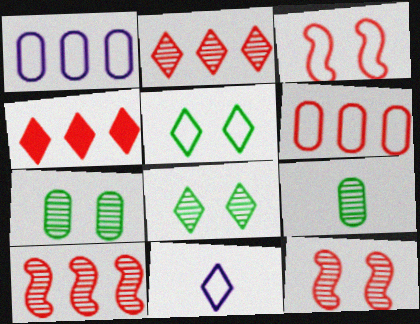[[4, 6, 10], 
[4, 8, 11]]